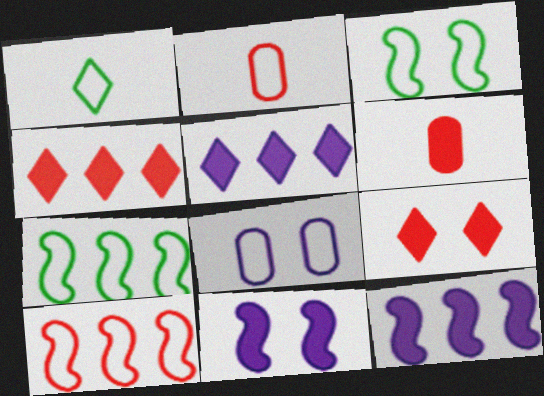[[1, 8, 10]]